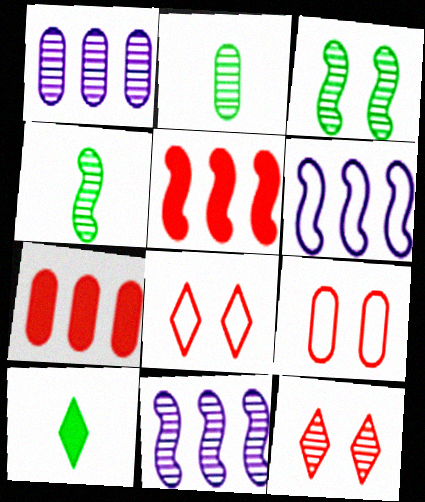[[1, 4, 12], 
[2, 11, 12], 
[9, 10, 11]]